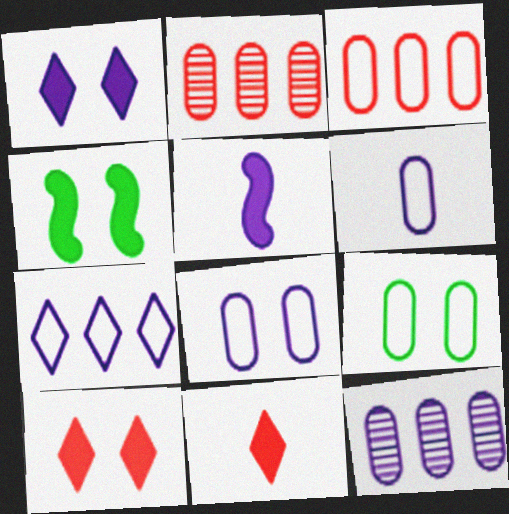[[3, 6, 9]]